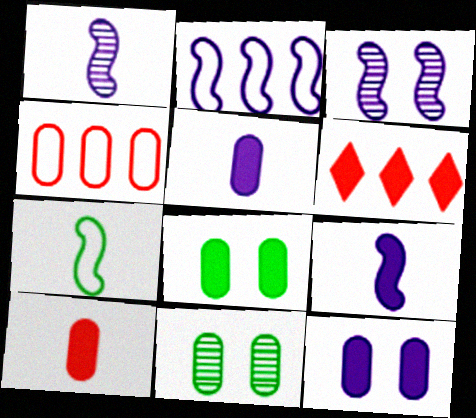[[2, 3, 9], 
[4, 5, 11], 
[6, 8, 9]]